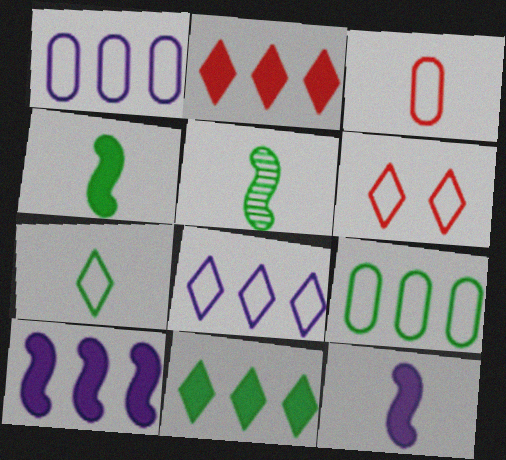[[6, 7, 8]]